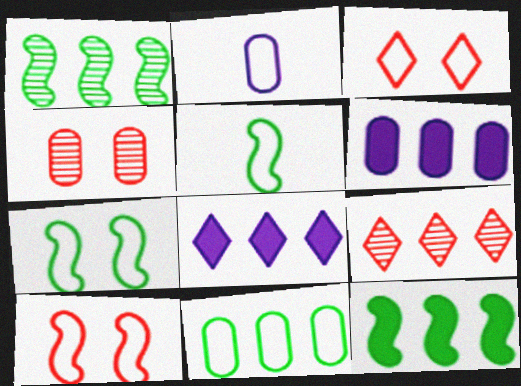[[4, 5, 8]]